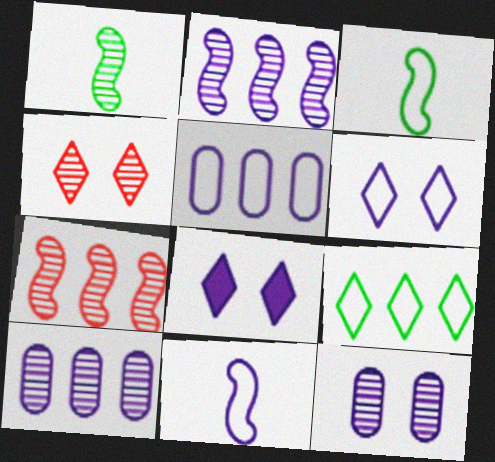[[1, 4, 10], 
[5, 6, 11], 
[8, 10, 11]]